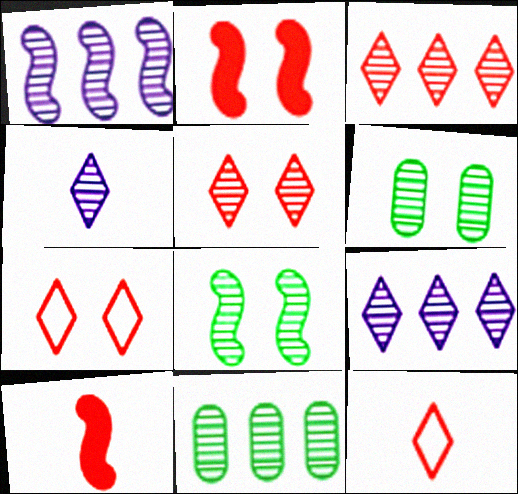[[1, 3, 11]]